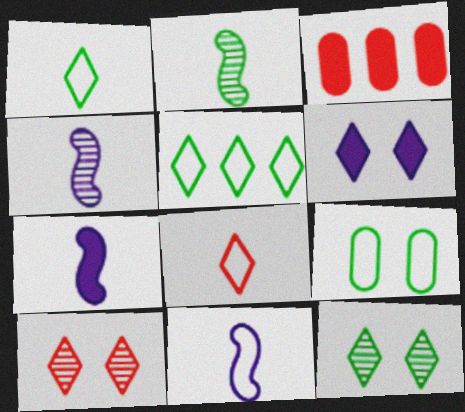[[3, 11, 12], 
[4, 7, 11]]